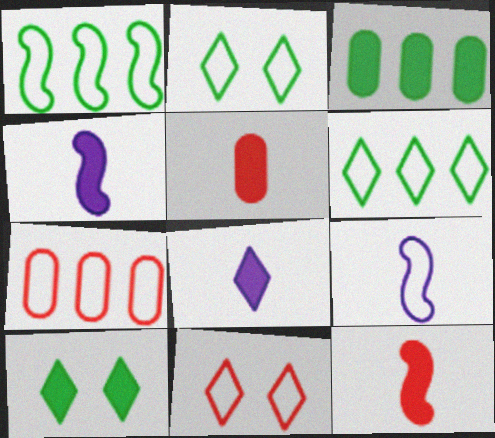[[2, 7, 9]]